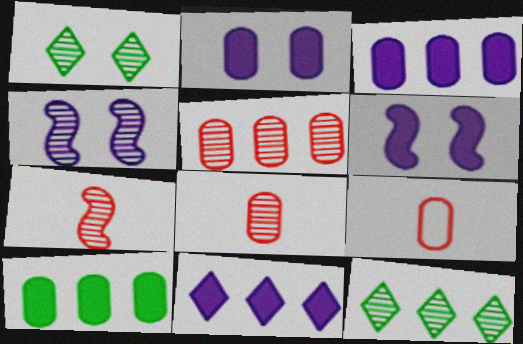[[4, 8, 12], 
[6, 9, 12]]